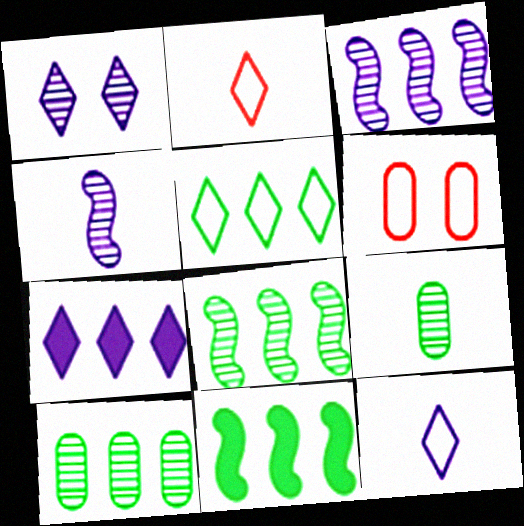[[1, 7, 12], 
[5, 10, 11]]